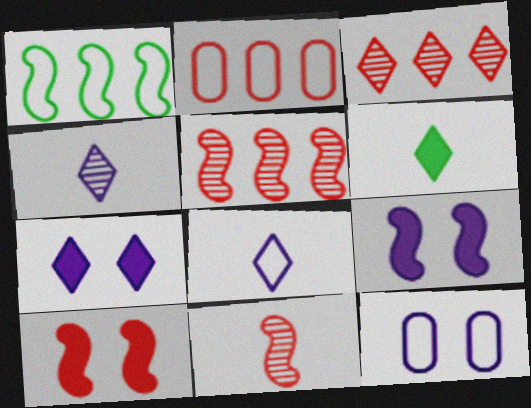[[1, 9, 11], 
[5, 6, 12]]